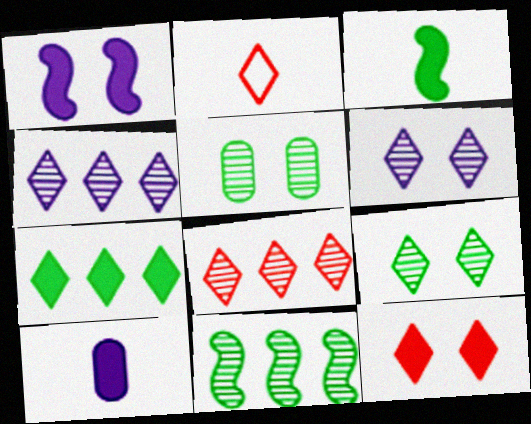[[2, 6, 7], 
[2, 8, 12]]